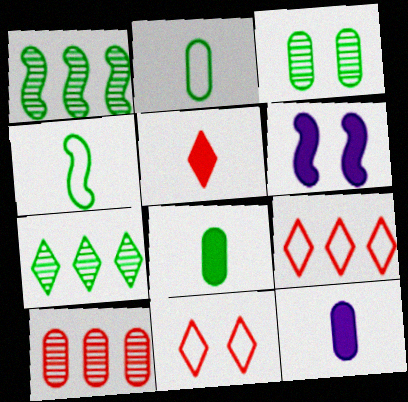[[1, 11, 12], 
[3, 6, 11]]